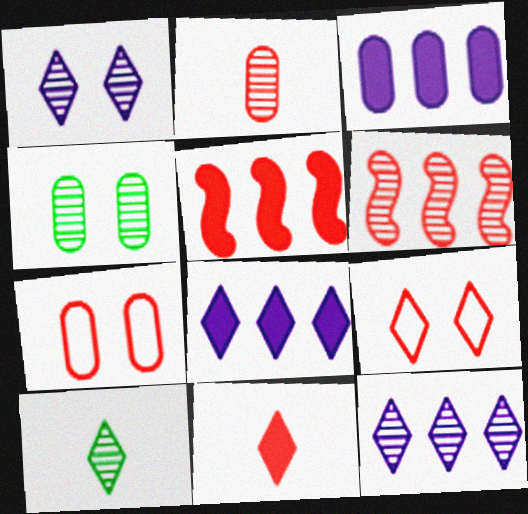[[2, 5, 9], 
[6, 7, 11], 
[8, 9, 10]]